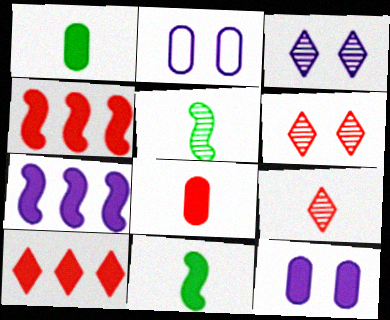[[2, 5, 10], 
[10, 11, 12]]